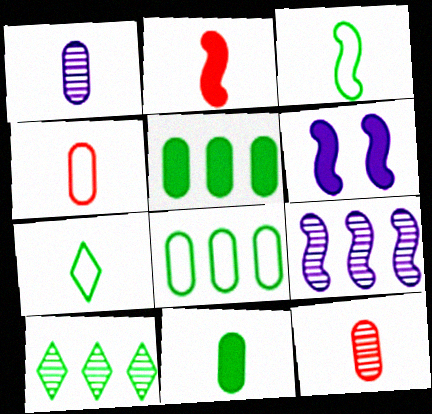[[1, 2, 7], 
[1, 4, 11], 
[4, 6, 10]]